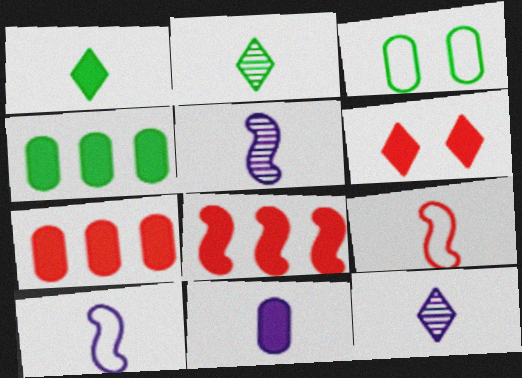[[2, 9, 11], 
[3, 8, 12], 
[10, 11, 12]]